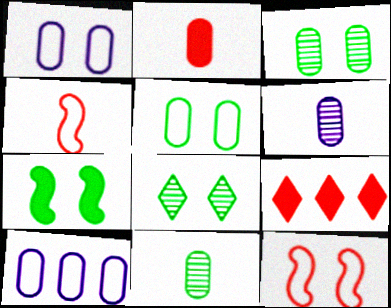[[2, 3, 10], 
[5, 7, 8]]